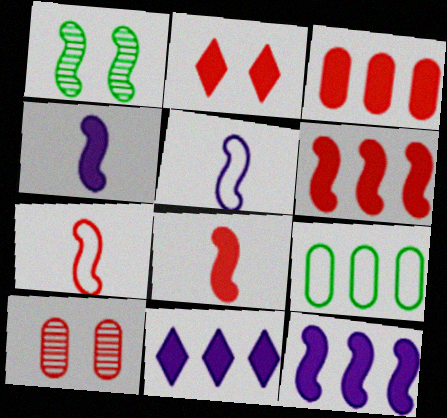[[1, 5, 6], 
[1, 7, 12], 
[2, 3, 8]]